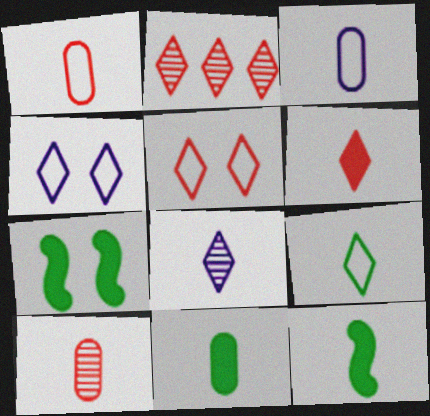[[1, 8, 12], 
[2, 3, 7], 
[2, 5, 6], 
[3, 10, 11], 
[6, 8, 9]]